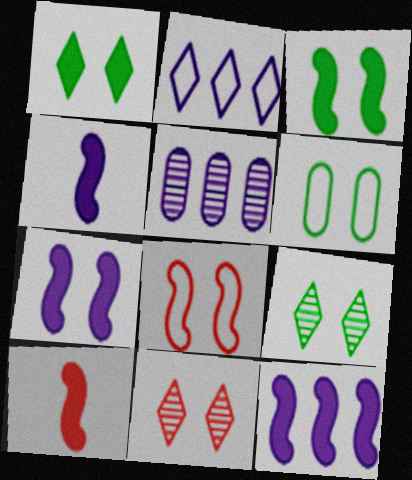[[2, 5, 12], 
[3, 6, 9], 
[3, 10, 12], 
[4, 7, 12], 
[6, 7, 11]]